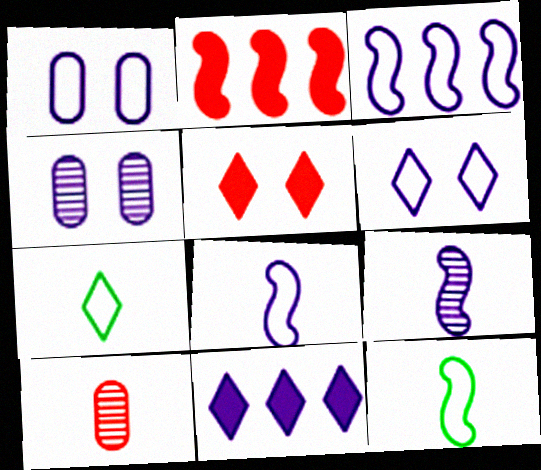[[1, 9, 11], 
[2, 4, 7], 
[4, 8, 11]]